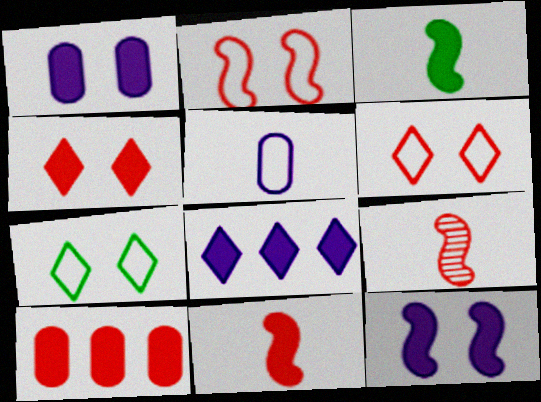[[4, 10, 11], 
[6, 9, 10]]